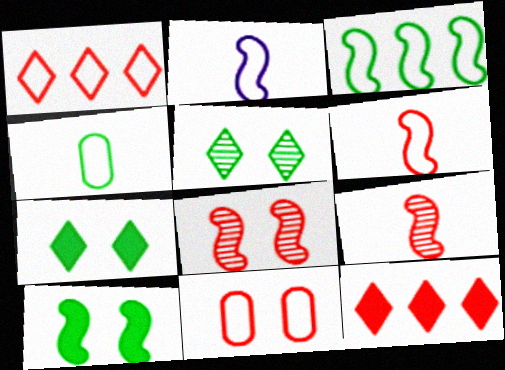[[1, 6, 11], 
[9, 11, 12]]